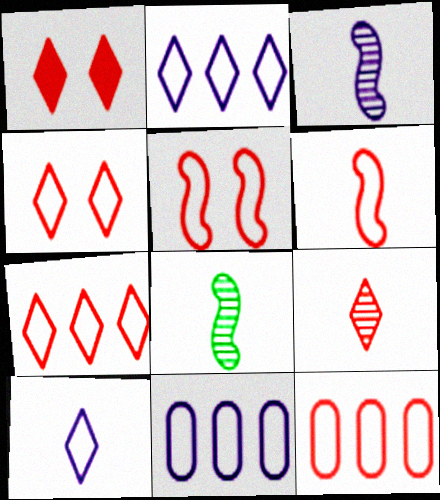[[1, 7, 9], 
[1, 8, 11], 
[4, 6, 12]]